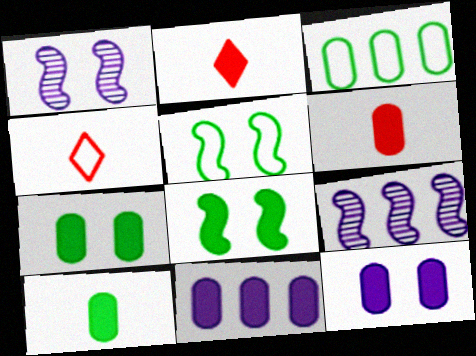[[1, 2, 3], 
[2, 8, 11], 
[4, 7, 9], 
[6, 7, 11]]